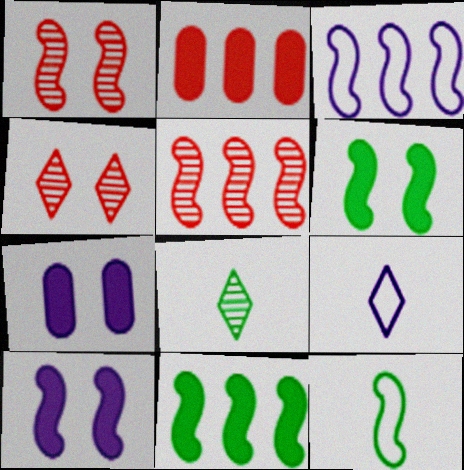[[3, 5, 11], 
[5, 10, 12]]